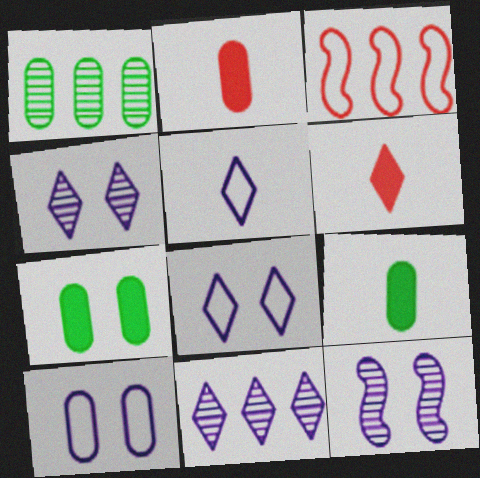[[1, 2, 10], 
[3, 4, 9]]